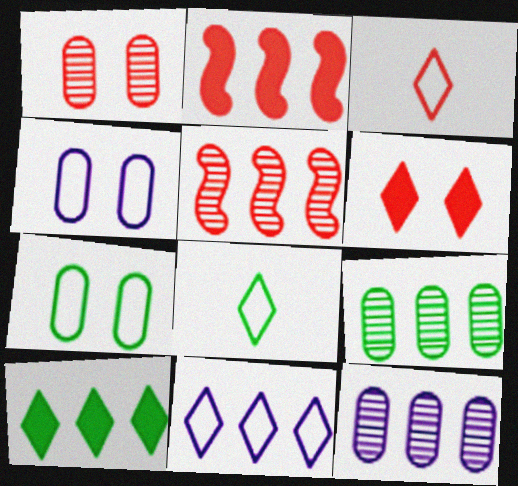[[1, 2, 3], 
[2, 9, 11]]